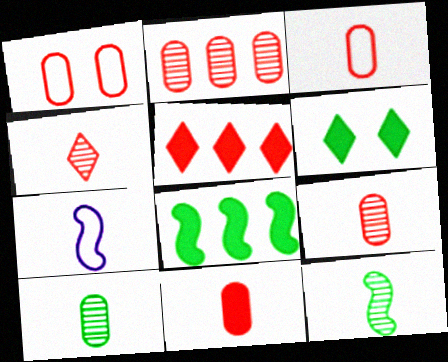[[1, 2, 11], 
[2, 6, 7], 
[3, 9, 11]]